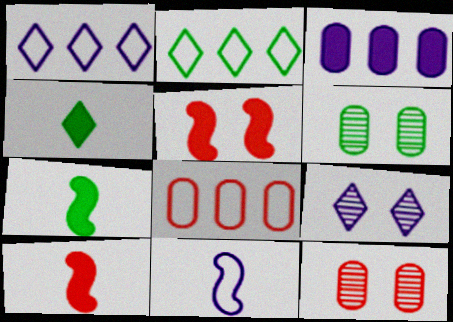[[1, 6, 10], 
[1, 7, 12], 
[2, 6, 7], 
[3, 4, 5], 
[3, 9, 11], 
[7, 8, 9]]